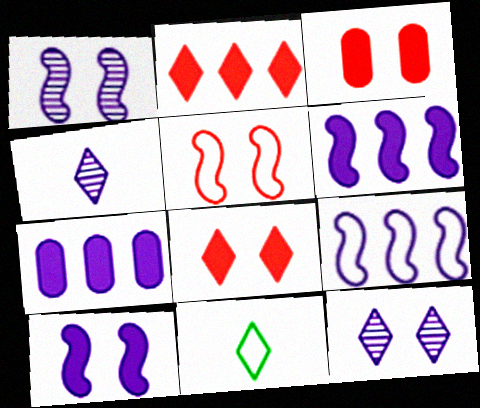[[2, 11, 12]]